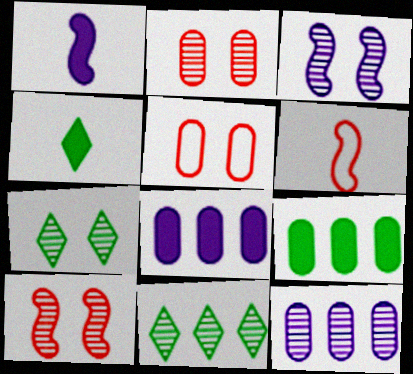[[1, 5, 11], 
[2, 3, 7], 
[6, 7, 8]]